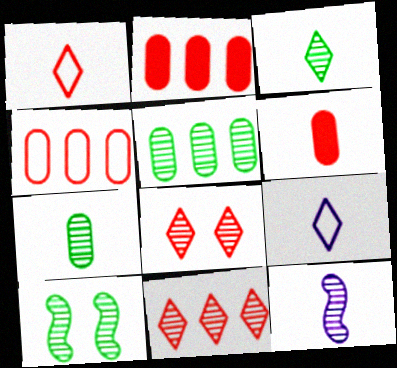[[2, 9, 10], 
[3, 5, 10], 
[5, 8, 12]]